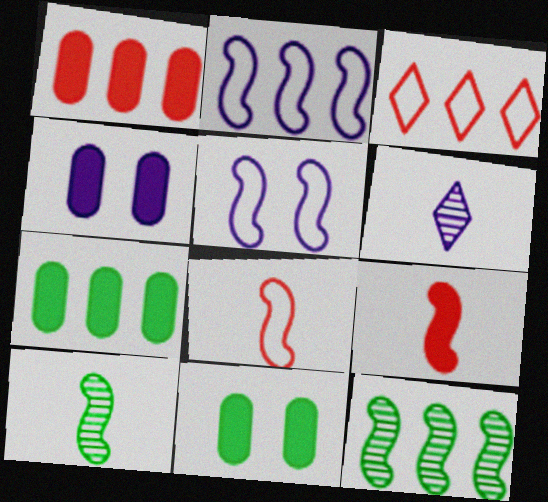[[2, 4, 6], 
[3, 4, 10], 
[5, 9, 12]]